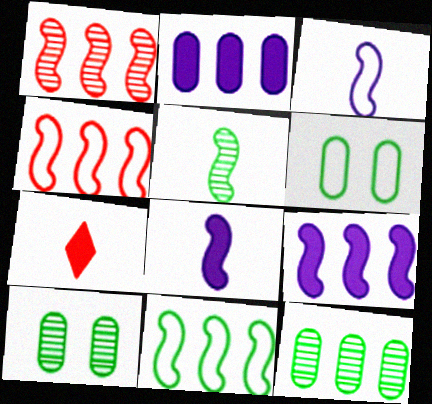[[1, 9, 11]]